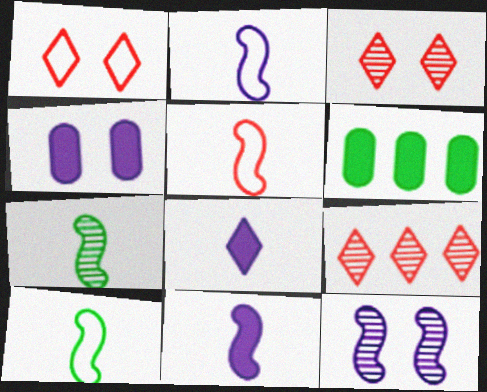[[2, 3, 6], 
[2, 5, 10], 
[4, 9, 10], 
[5, 7, 11]]